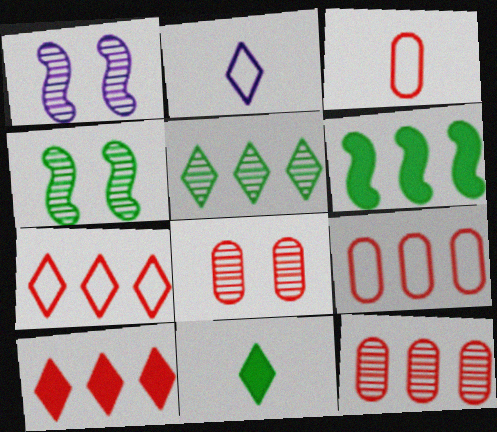[[1, 9, 11], 
[2, 6, 8]]